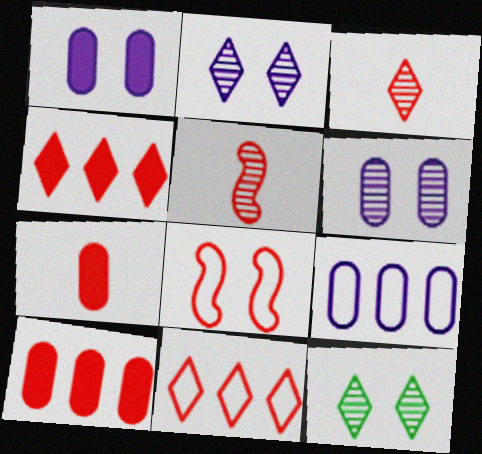[[1, 8, 12], 
[3, 8, 10]]